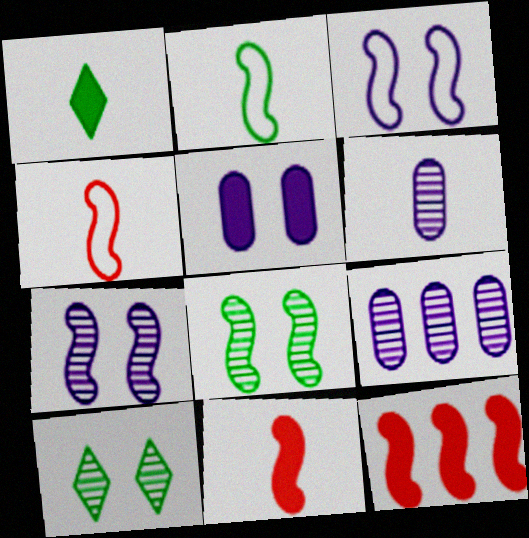[[1, 4, 6], 
[1, 5, 12], 
[2, 7, 12]]